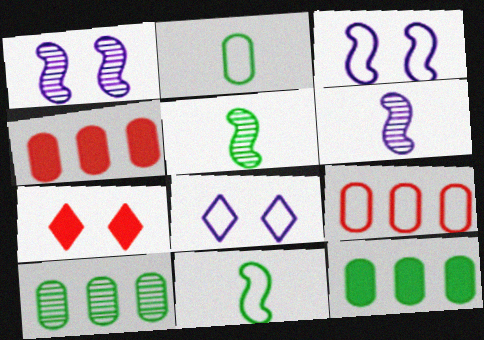[[4, 5, 8], 
[8, 9, 11]]